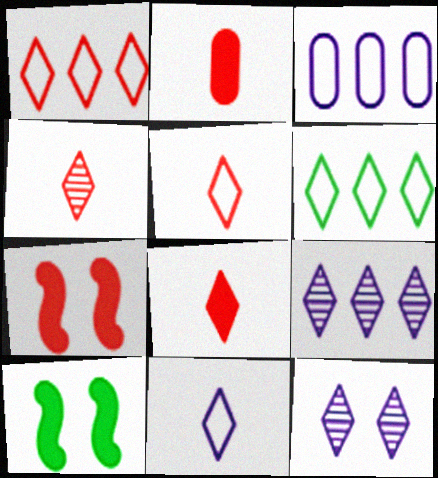[[3, 4, 10], 
[4, 5, 8], 
[6, 8, 12]]